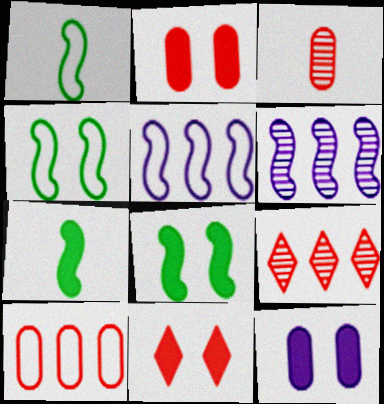[[1, 9, 12], 
[2, 3, 10], 
[8, 11, 12]]